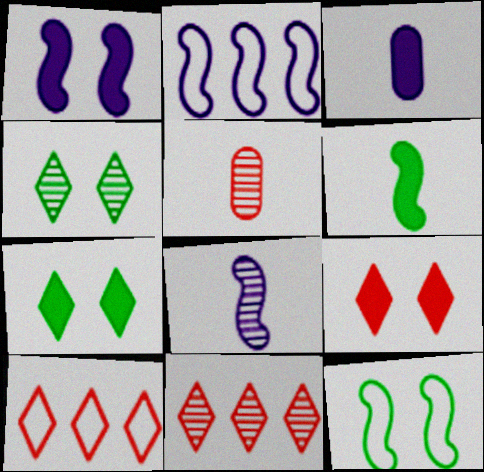[[1, 2, 8], 
[2, 5, 7], 
[3, 11, 12]]